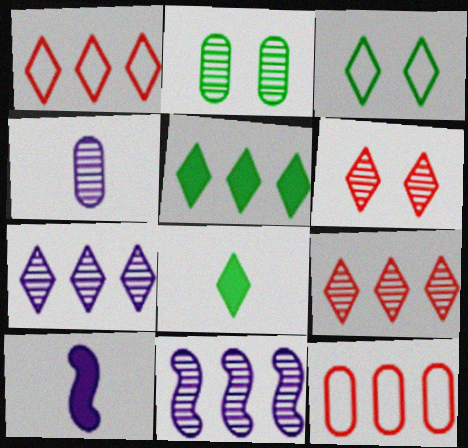[[1, 2, 10], 
[1, 5, 7], 
[5, 11, 12]]